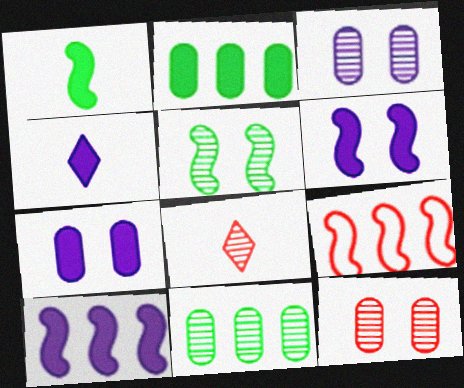[[4, 7, 10]]